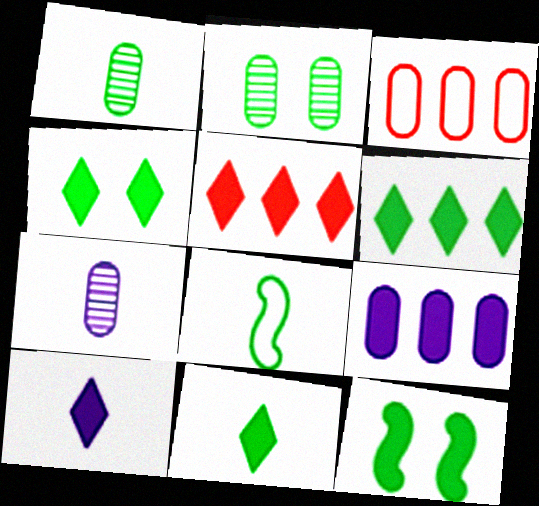[[1, 8, 11], 
[2, 6, 8], 
[4, 5, 10], 
[4, 6, 11]]